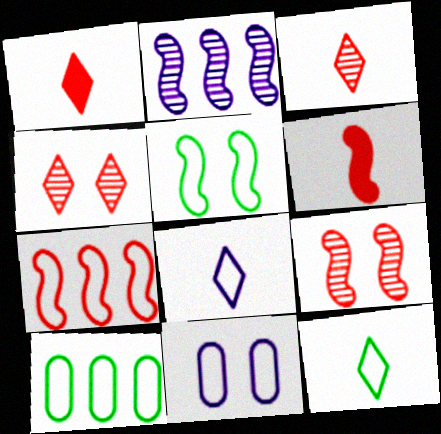[[2, 5, 6], 
[5, 10, 12], 
[6, 7, 9], 
[7, 11, 12]]